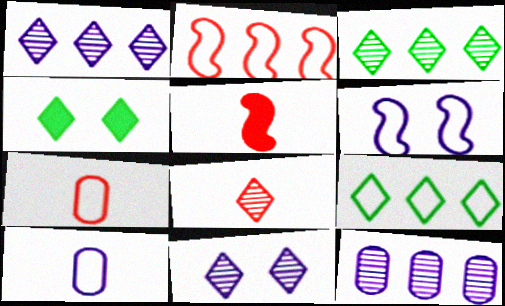[[3, 8, 11], 
[5, 7, 8], 
[6, 7, 9]]